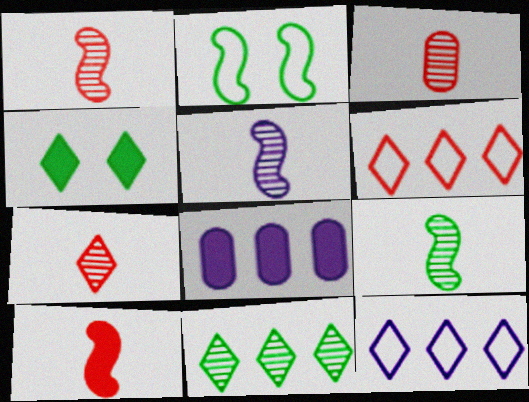[[1, 3, 7], 
[1, 5, 9], 
[2, 7, 8], 
[4, 7, 12], 
[4, 8, 10]]